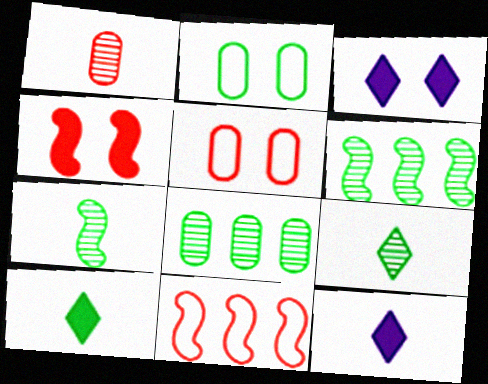[[2, 6, 10], 
[5, 6, 12]]